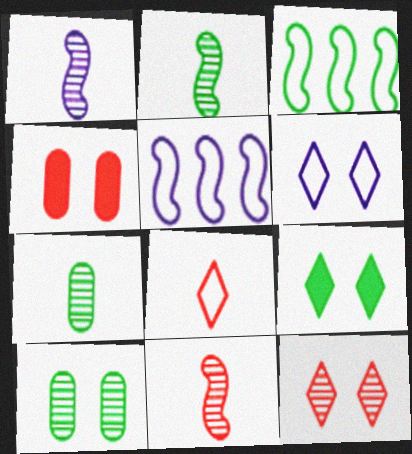[[1, 2, 11], 
[3, 7, 9], 
[6, 9, 12]]